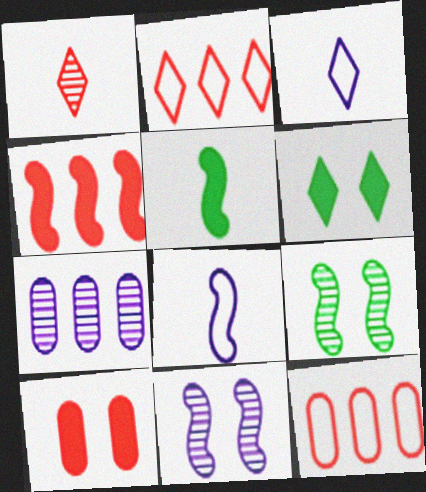[[1, 7, 9], 
[4, 8, 9]]